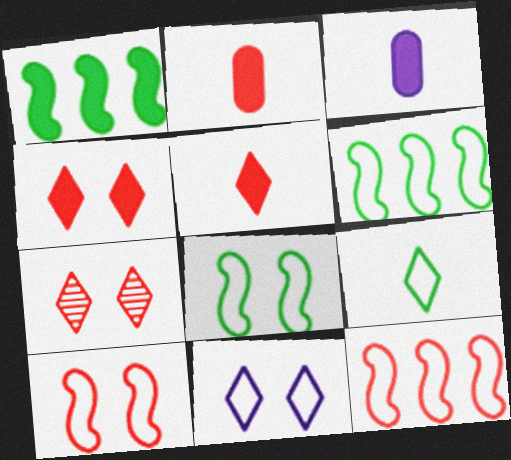[[1, 3, 4], 
[2, 7, 12], 
[3, 6, 7]]